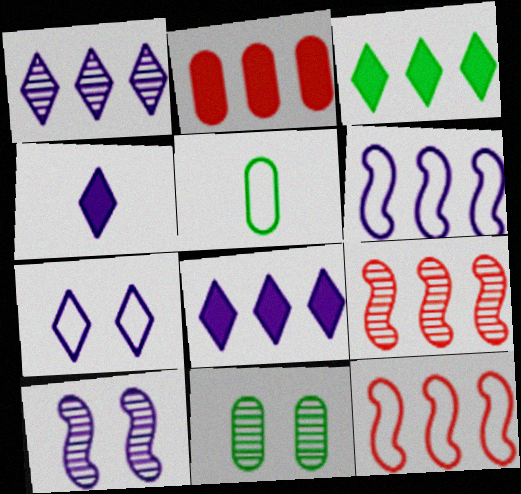[[1, 4, 7], 
[4, 11, 12], 
[5, 7, 12]]